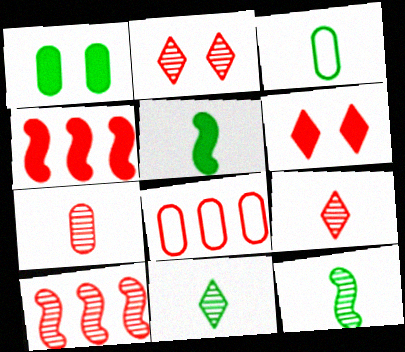[[2, 7, 10], 
[3, 5, 11]]